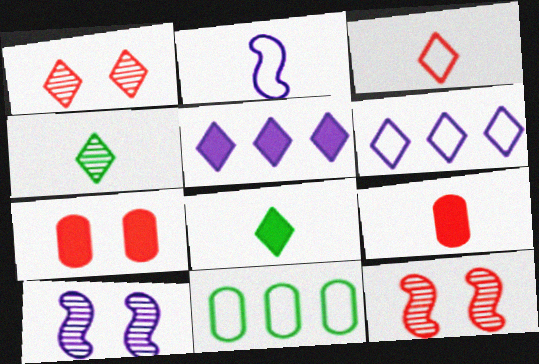[[1, 6, 8], 
[2, 4, 9]]